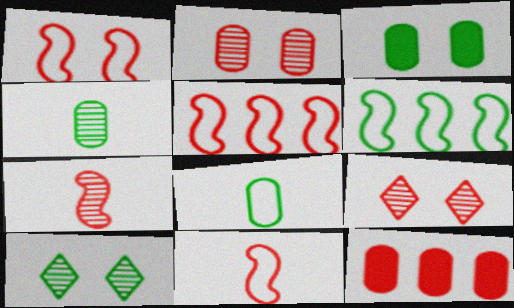[[1, 5, 11], 
[9, 11, 12]]